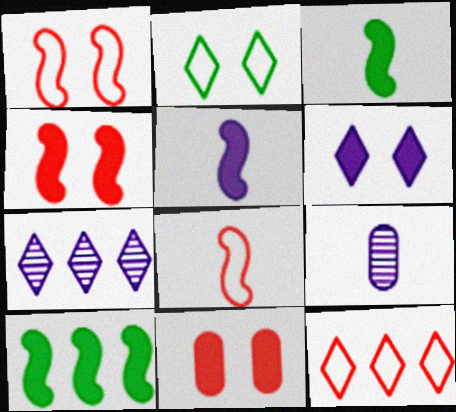[[4, 5, 10]]